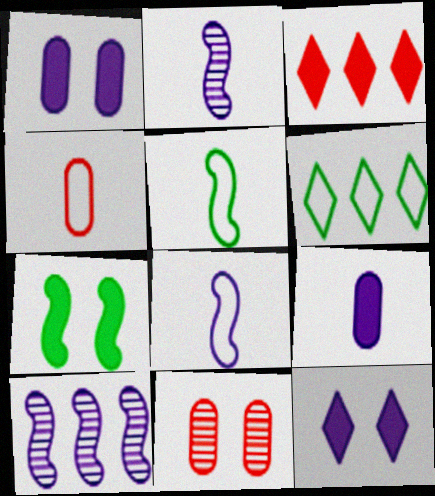[[3, 7, 9]]